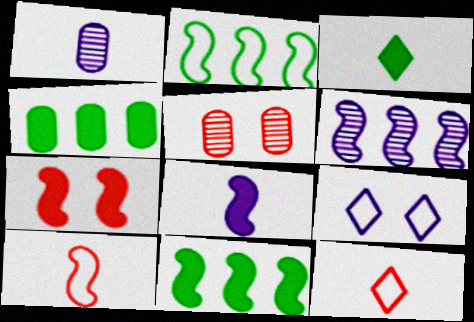[[1, 3, 10], 
[7, 8, 11]]